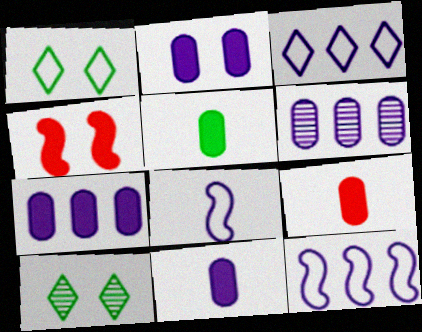[[2, 7, 11], 
[5, 9, 11], 
[9, 10, 12]]